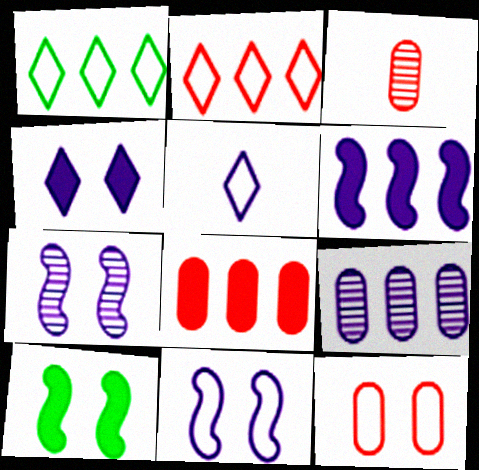[[3, 8, 12]]